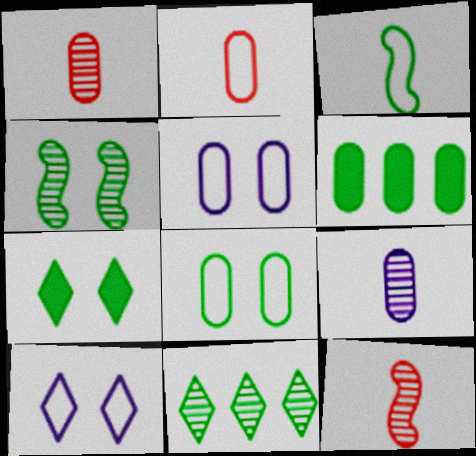[[1, 5, 6], 
[4, 7, 8], 
[6, 10, 12]]